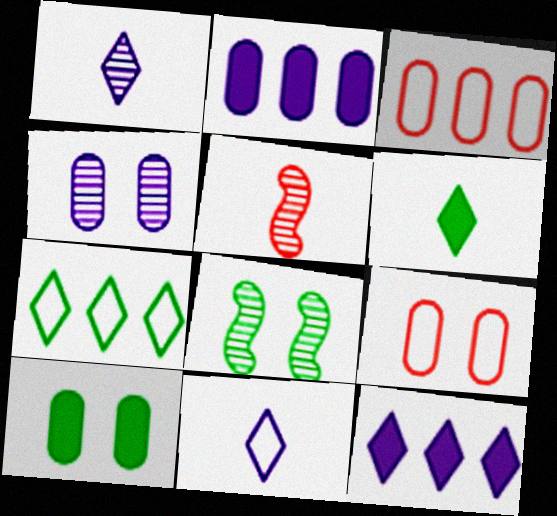[[4, 9, 10]]